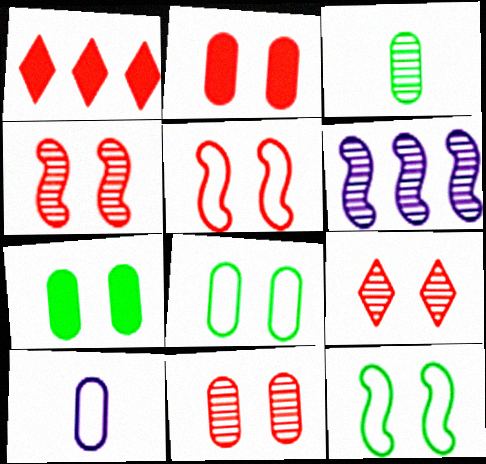[[2, 5, 9], 
[3, 6, 9], 
[4, 9, 11]]